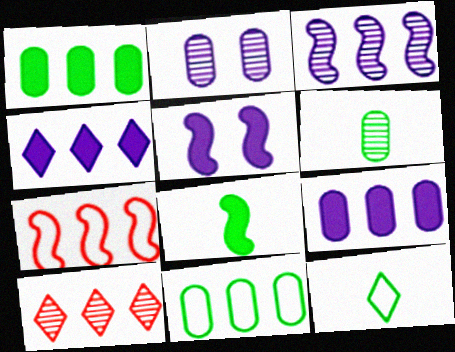[[6, 8, 12]]